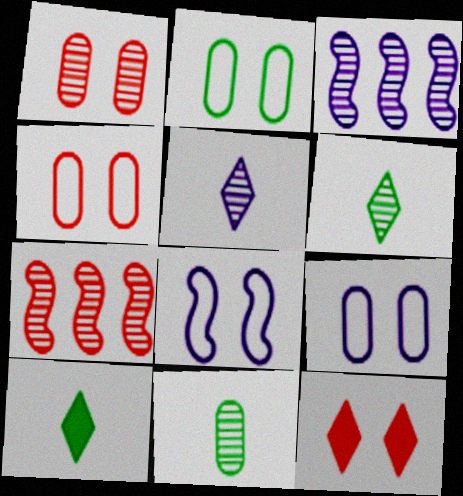[[1, 3, 6], 
[2, 4, 9], 
[3, 4, 10], 
[7, 9, 10]]